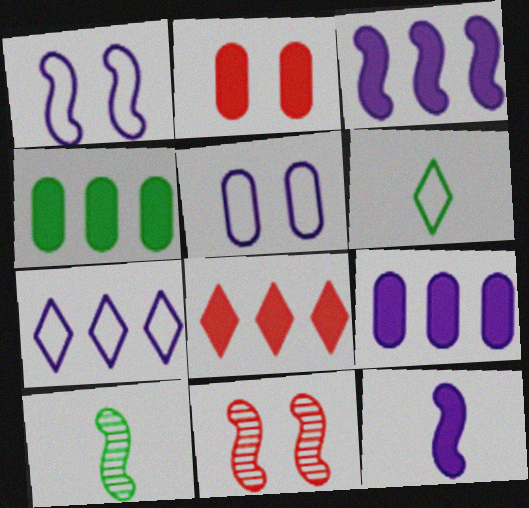[[2, 7, 10], 
[3, 4, 8], 
[5, 8, 10], 
[6, 9, 11]]